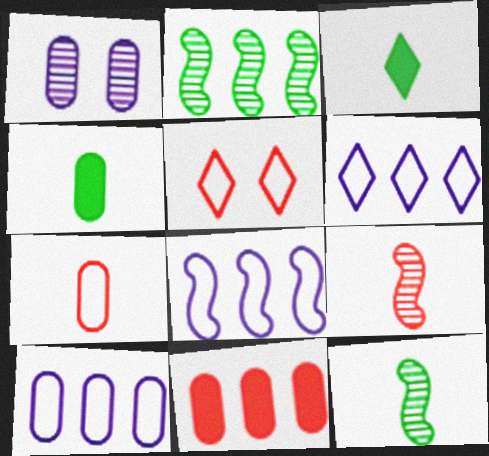[[2, 6, 11], 
[5, 9, 11], 
[6, 8, 10]]